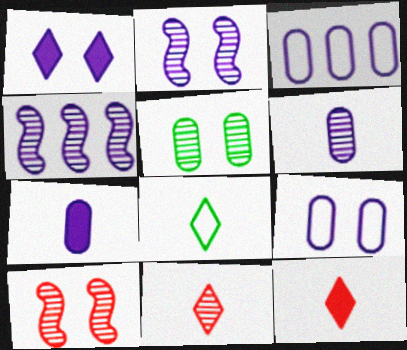[[1, 2, 9], 
[4, 5, 11]]